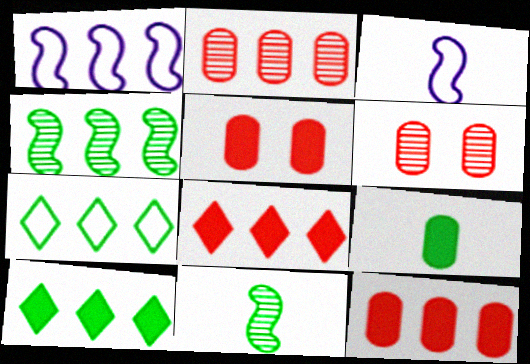[[1, 2, 10], 
[3, 6, 10]]